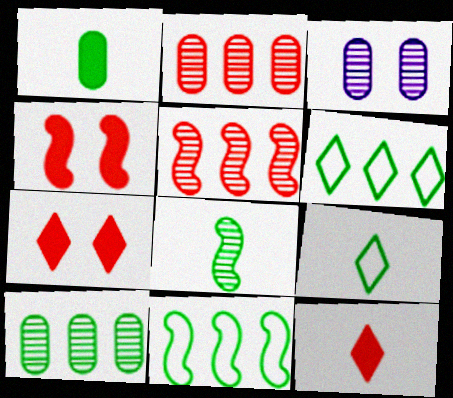[[1, 8, 9], 
[3, 11, 12]]